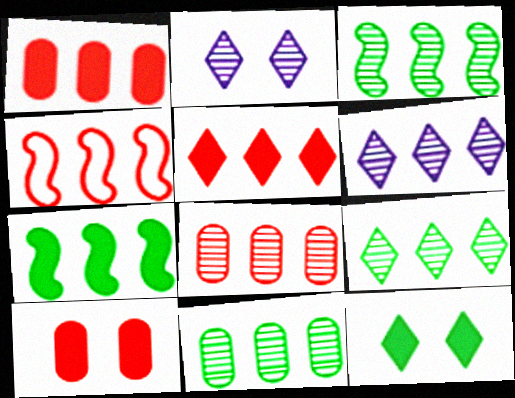[[3, 6, 8], 
[3, 9, 11], 
[4, 5, 8]]